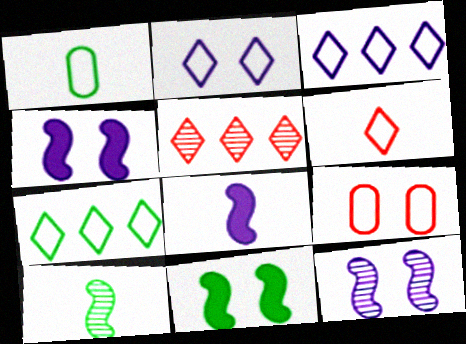[[1, 4, 5], 
[2, 6, 7]]